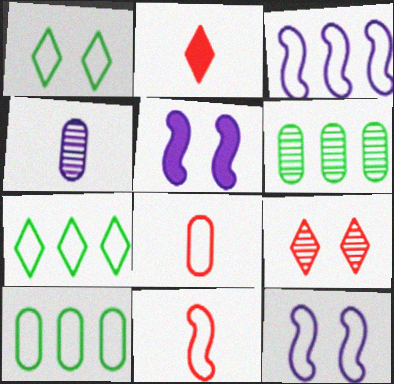[[1, 3, 8], 
[2, 6, 12], 
[7, 8, 12]]